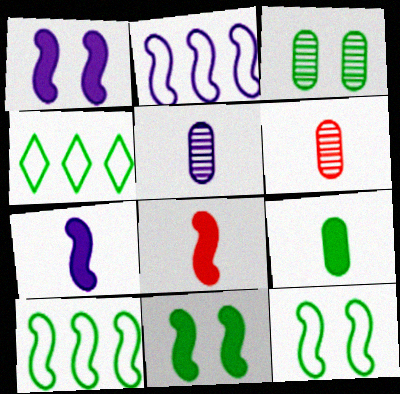[[1, 4, 6]]